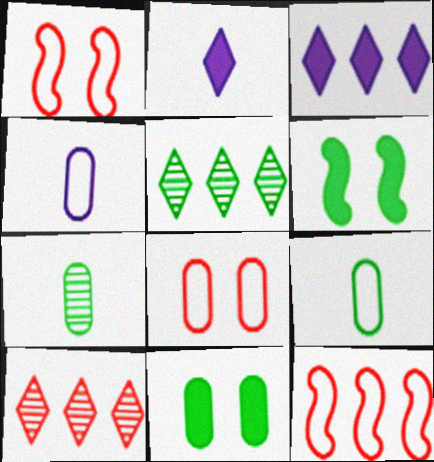[[1, 3, 7], 
[4, 6, 10], 
[5, 6, 9]]